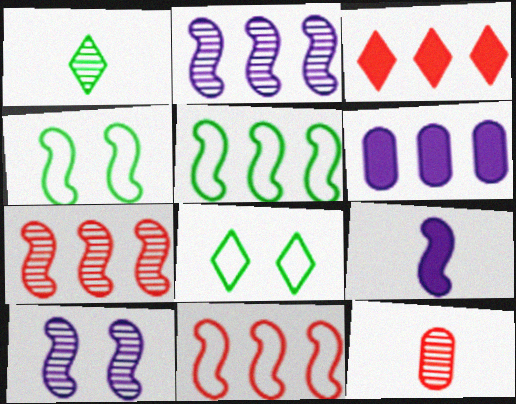[[4, 7, 9]]